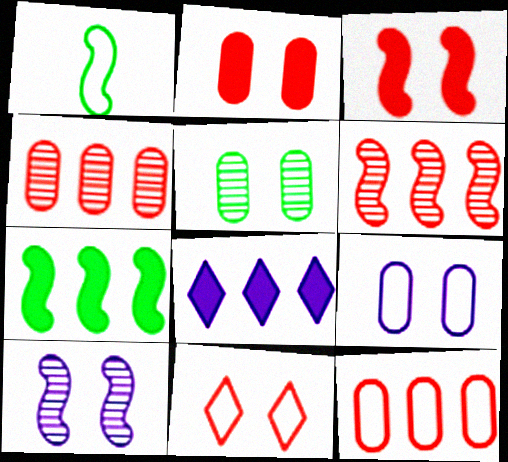[[2, 5, 9]]